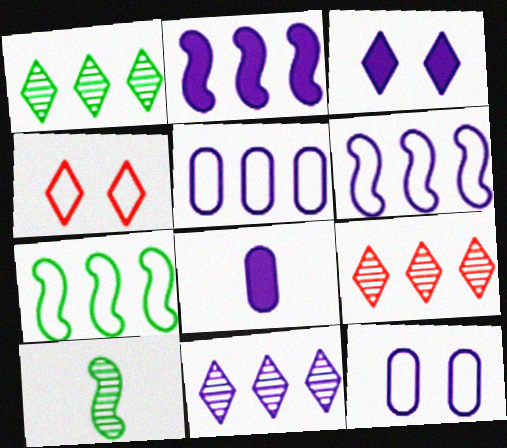[[1, 9, 11], 
[2, 3, 8], 
[2, 5, 11]]